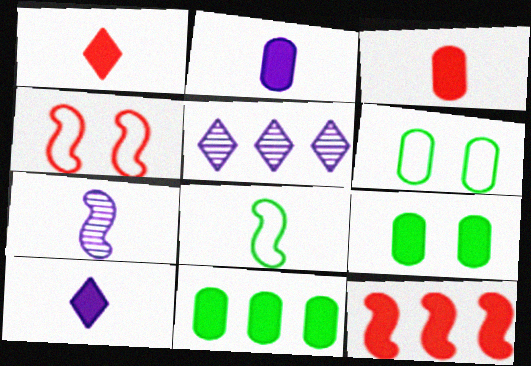[[9, 10, 12]]